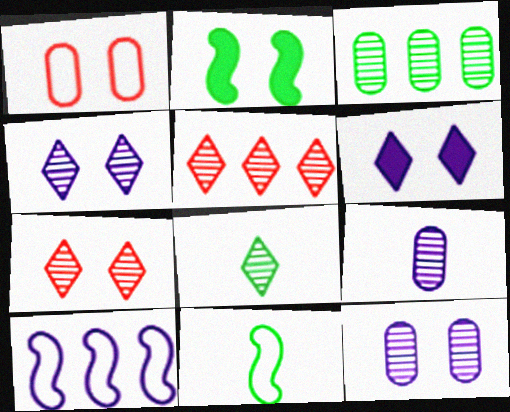[[1, 2, 4], 
[4, 5, 8], 
[6, 9, 10]]